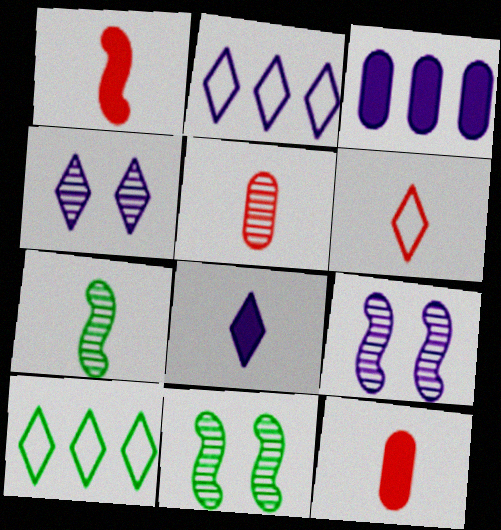[[1, 5, 6], 
[2, 4, 8], 
[2, 11, 12], 
[3, 6, 11], 
[9, 10, 12]]